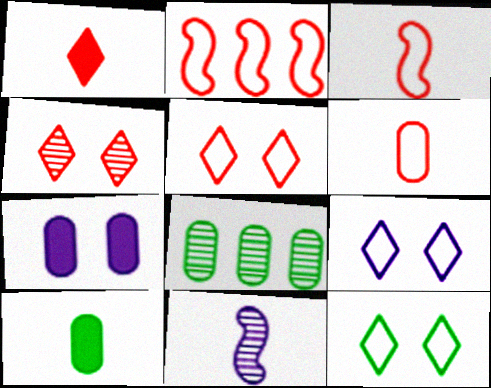[[2, 5, 6], 
[4, 8, 11], 
[5, 9, 12], 
[6, 7, 8]]